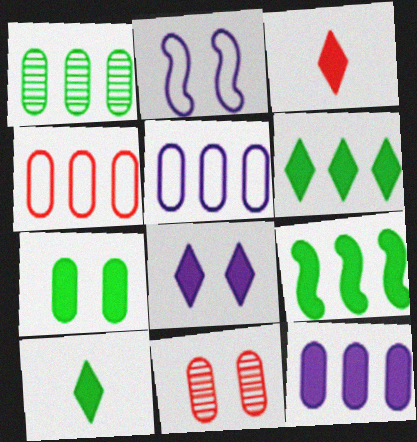[[1, 2, 3], 
[1, 4, 12], 
[3, 6, 8], 
[7, 9, 10]]